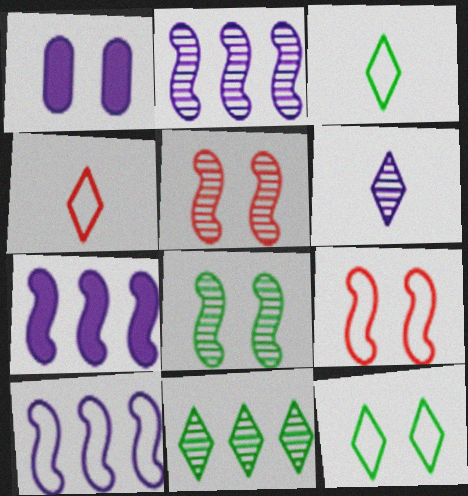[[1, 5, 12], 
[1, 6, 10], 
[2, 7, 10]]